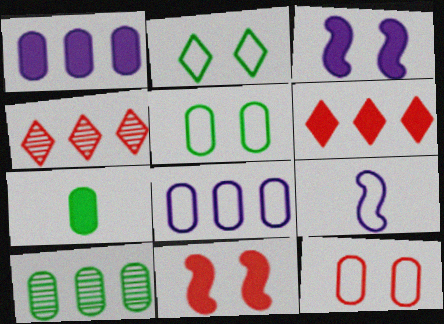[[3, 6, 7], 
[5, 7, 10]]